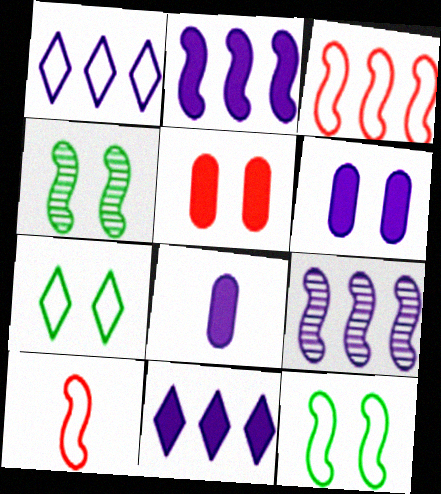[[2, 4, 10]]